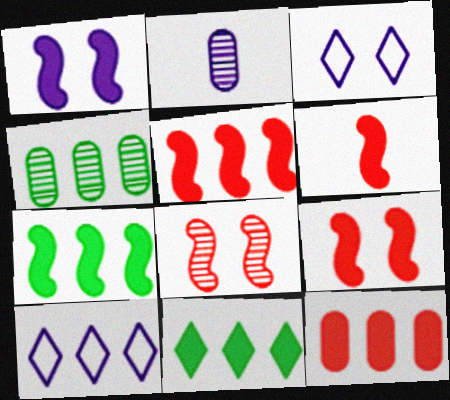[[1, 2, 10], 
[1, 6, 7], 
[3, 4, 6], 
[4, 5, 10], 
[5, 6, 9]]